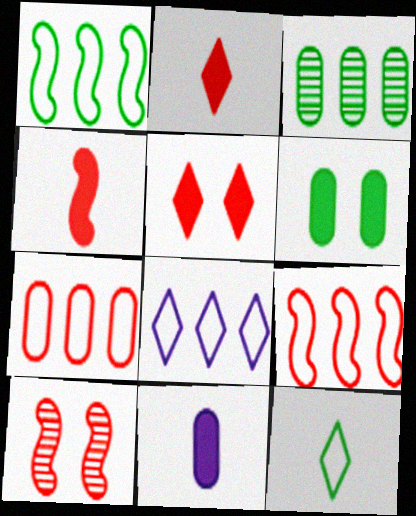[[1, 7, 8], 
[2, 7, 10], 
[4, 9, 10]]